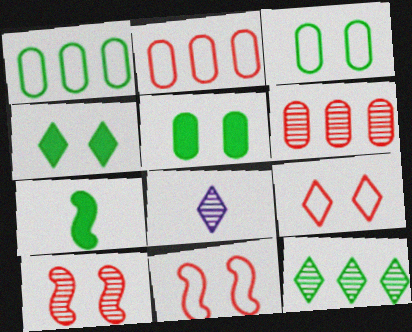[[3, 7, 12]]